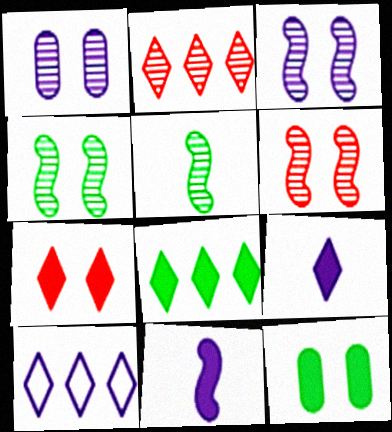[[1, 2, 5], 
[1, 10, 11], 
[2, 8, 10], 
[3, 4, 6], 
[7, 8, 9]]